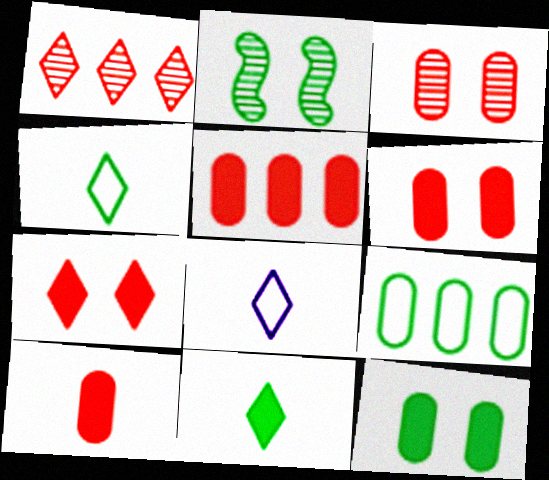[[2, 5, 8], 
[2, 9, 11], 
[5, 6, 10]]